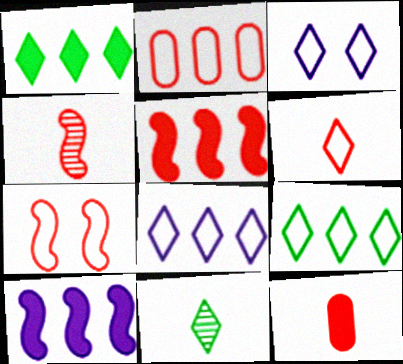[[2, 6, 7], 
[3, 6, 9], 
[4, 5, 7], 
[4, 6, 12]]